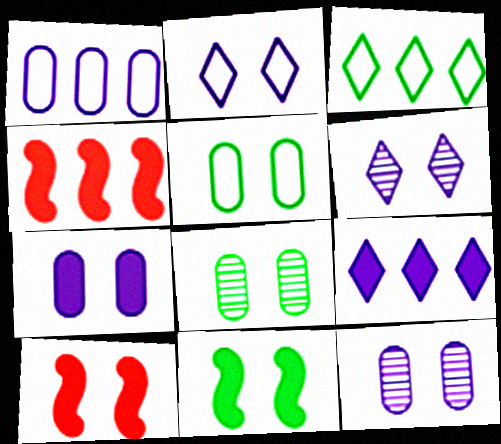[[2, 8, 10], 
[5, 6, 10]]